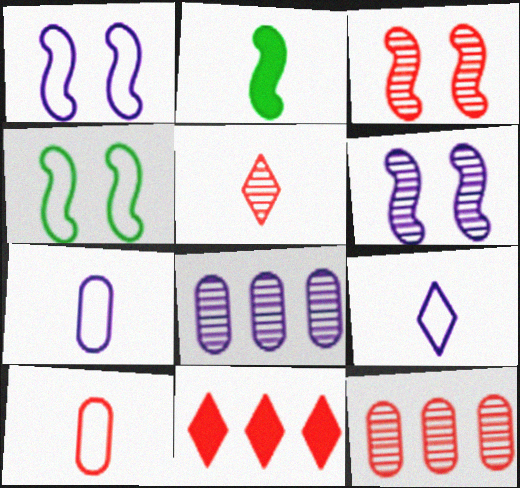[[2, 5, 7], 
[3, 5, 12], 
[3, 10, 11]]